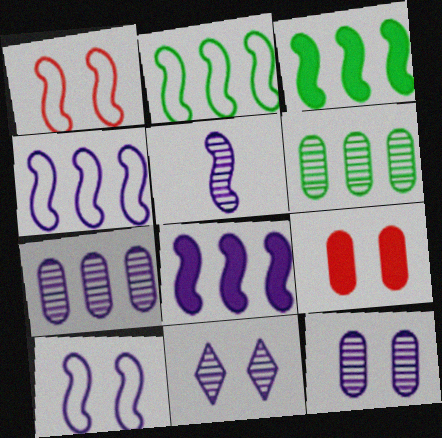[[1, 3, 5], 
[5, 7, 11], 
[5, 8, 10]]